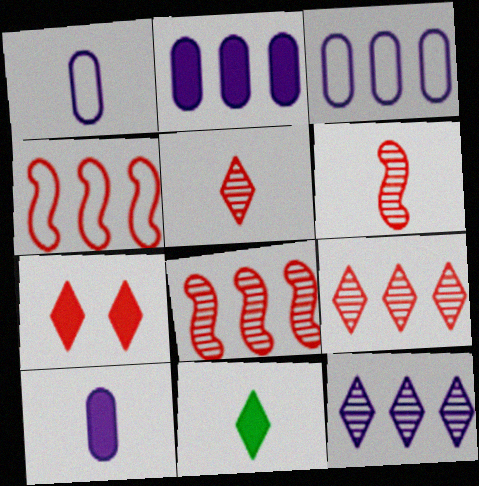[[1, 6, 11]]